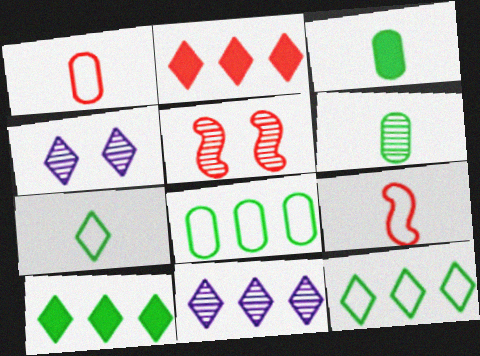[[1, 2, 5], 
[2, 4, 7], 
[2, 11, 12], 
[5, 6, 11]]